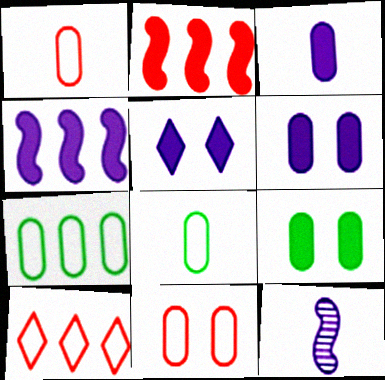[[3, 4, 5], 
[9, 10, 12]]